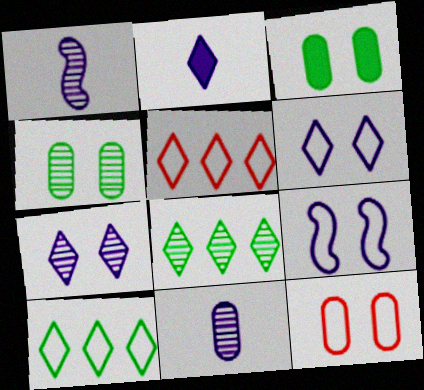[[1, 3, 5]]